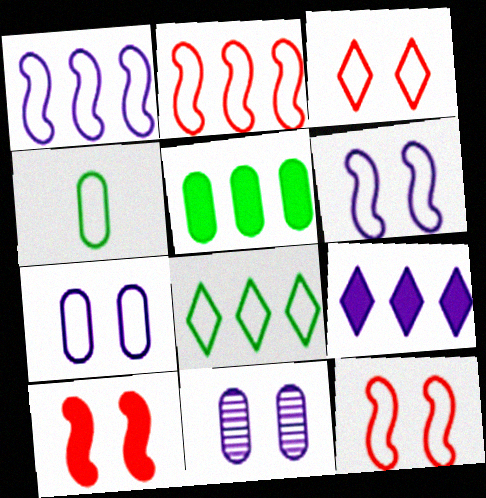[[1, 3, 4]]